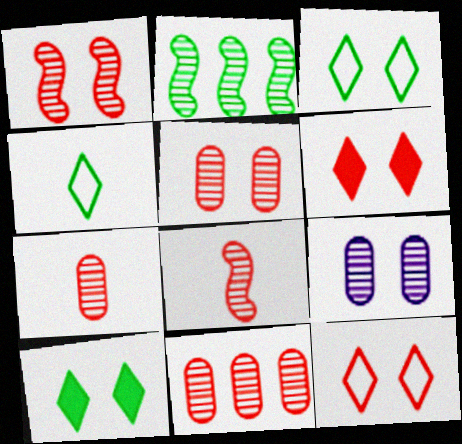[[5, 7, 11]]